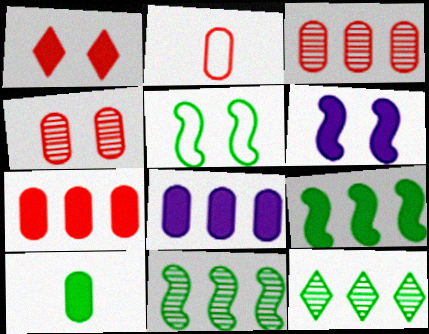[[2, 4, 7], 
[2, 6, 12], 
[5, 10, 12]]